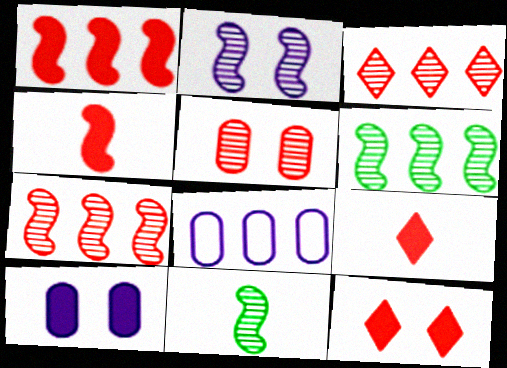[[2, 7, 11], 
[8, 11, 12]]